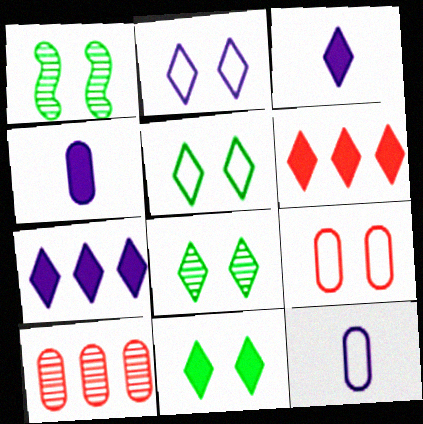[[1, 6, 12], 
[3, 6, 11], 
[5, 8, 11]]